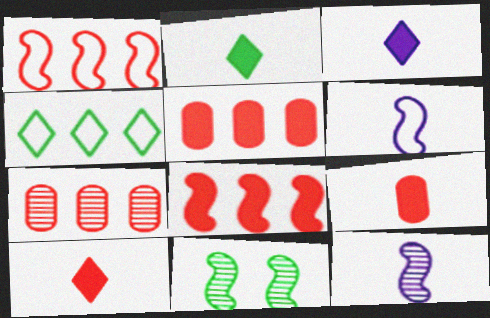[[2, 3, 10], 
[6, 8, 11]]